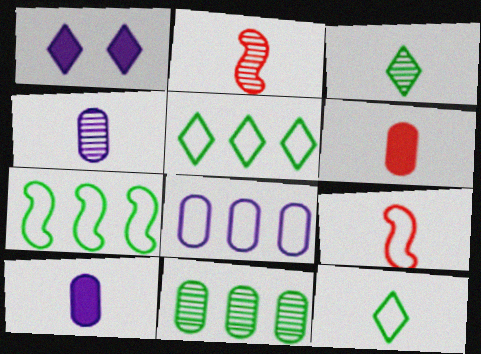[[1, 9, 11], 
[2, 3, 4], 
[2, 10, 12], 
[3, 9, 10]]